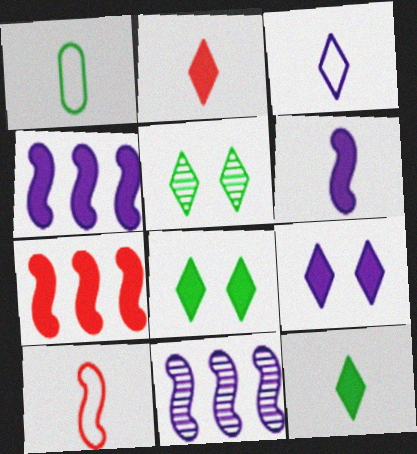[[1, 3, 10]]